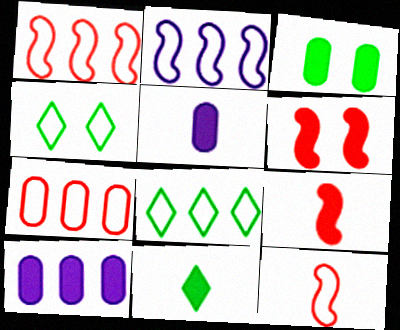[[2, 7, 8], 
[5, 9, 11], 
[6, 10, 11]]